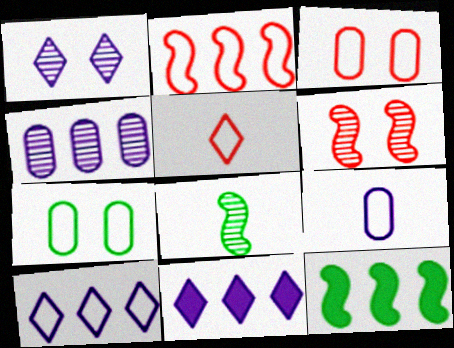[[2, 3, 5], 
[3, 8, 11]]